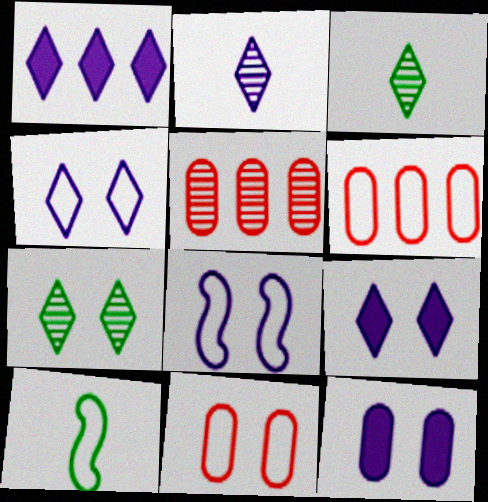[[1, 2, 4], 
[4, 6, 10], 
[5, 9, 10]]